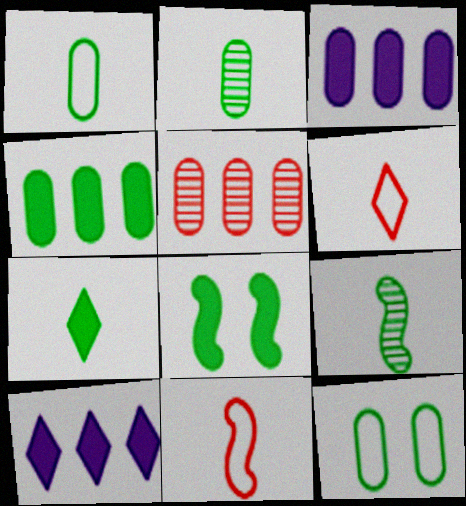[[1, 7, 9], 
[2, 4, 12], 
[4, 7, 8]]